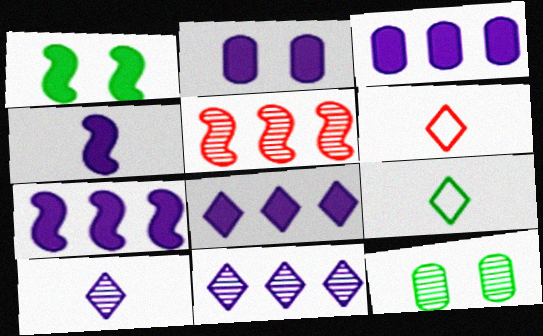[[2, 4, 8], 
[2, 5, 9], 
[3, 7, 8], 
[5, 10, 12], 
[6, 7, 12]]